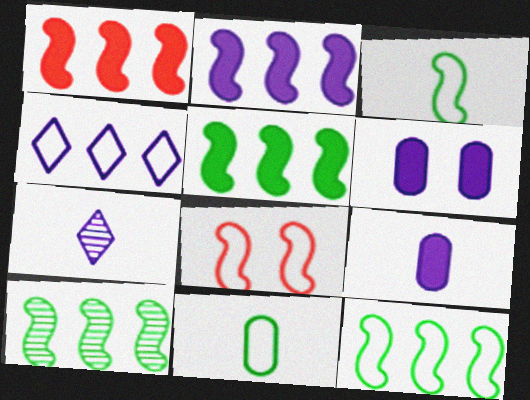[[1, 2, 5], 
[4, 8, 11], 
[5, 10, 12]]